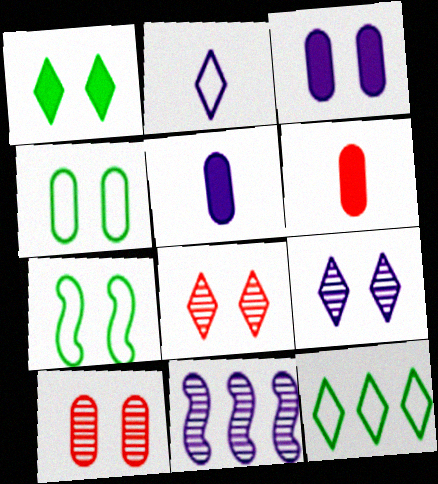[[2, 3, 11], 
[3, 4, 10], 
[3, 7, 8]]